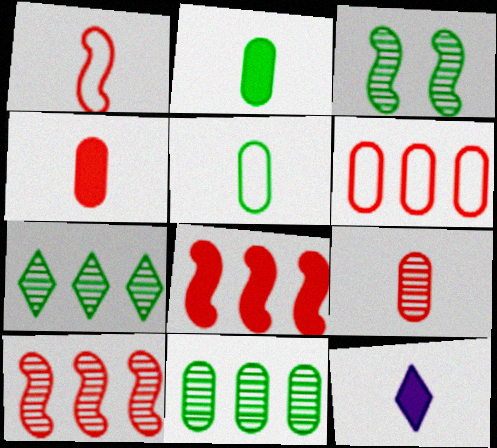[[3, 6, 12]]